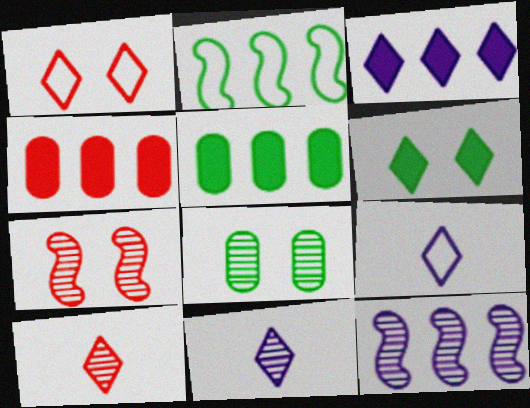[[5, 7, 9], 
[8, 10, 12]]